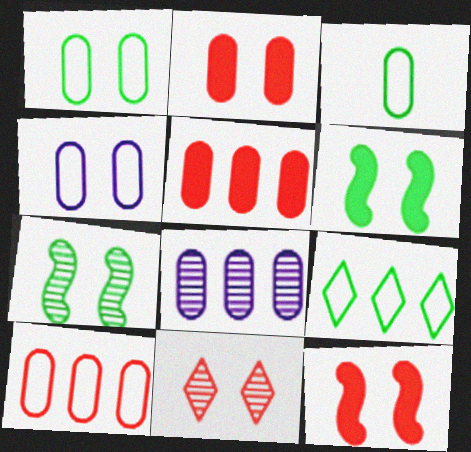[[2, 3, 8], 
[3, 4, 10], 
[4, 6, 11]]